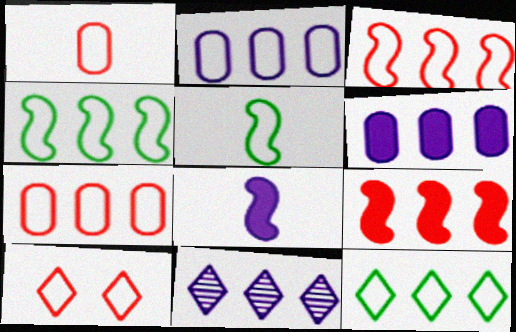[[1, 3, 10], 
[2, 3, 12], 
[2, 5, 10]]